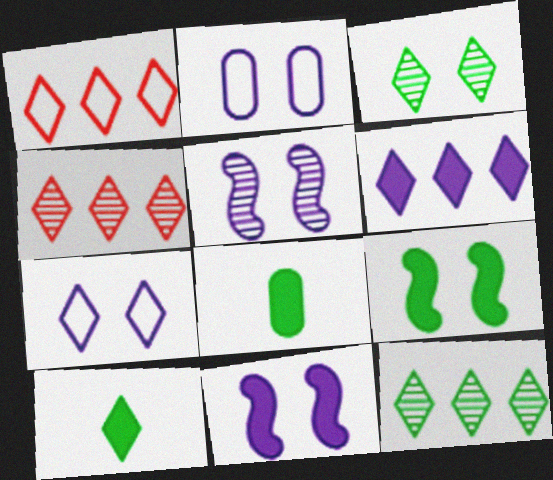[[1, 5, 8], 
[1, 6, 12], 
[4, 7, 10]]